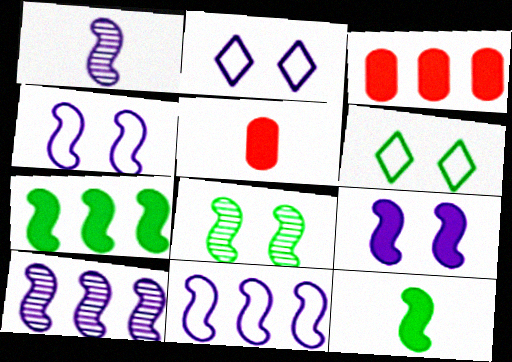[[1, 3, 6], 
[1, 9, 11], 
[5, 6, 10]]